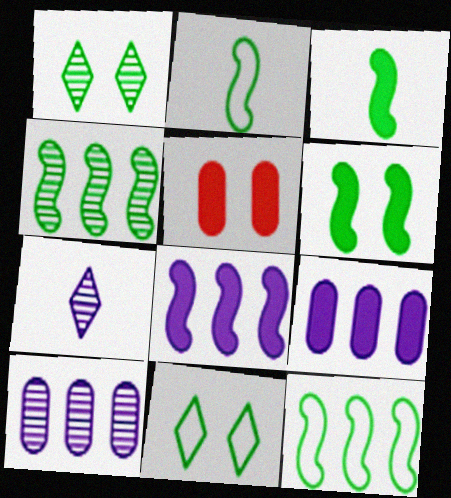[[2, 4, 6], 
[5, 7, 12]]